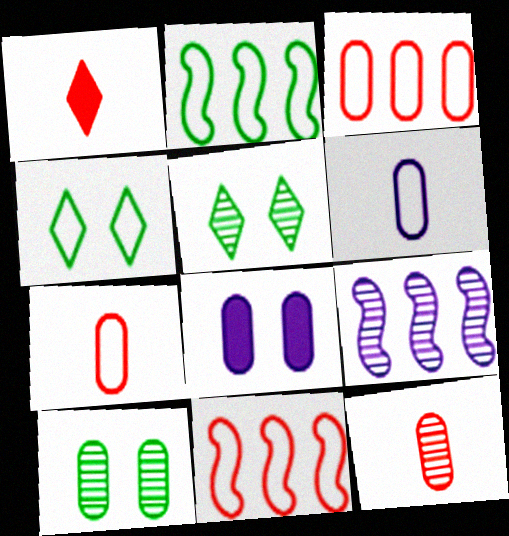[[4, 6, 11], 
[5, 9, 12]]